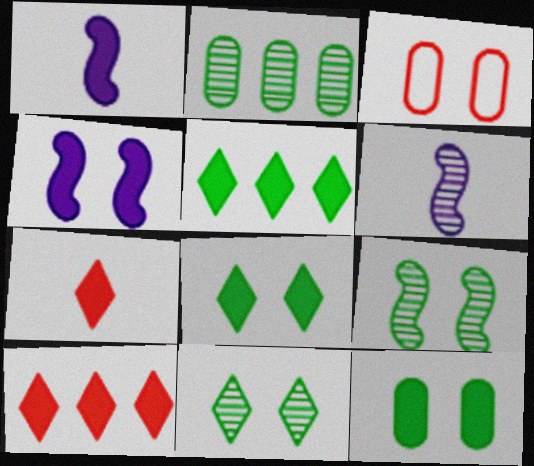[[1, 10, 12], 
[3, 4, 11], 
[3, 5, 6]]